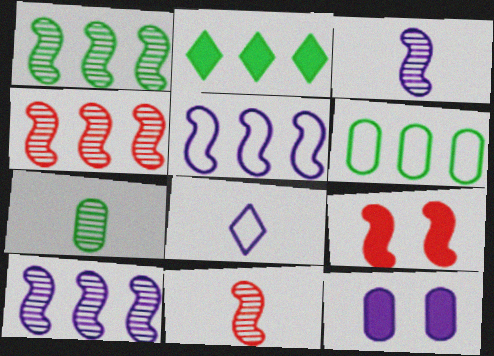[[1, 2, 6], 
[1, 4, 10], 
[8, 10, 12]]